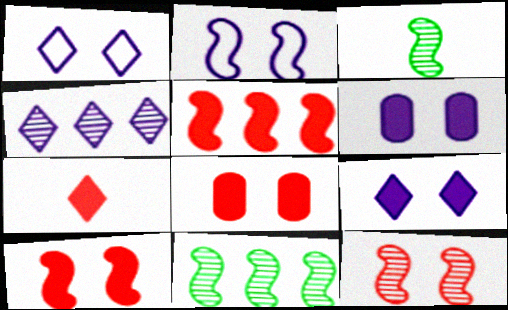[[2, 3, 5], 
[5, 7, 8]]